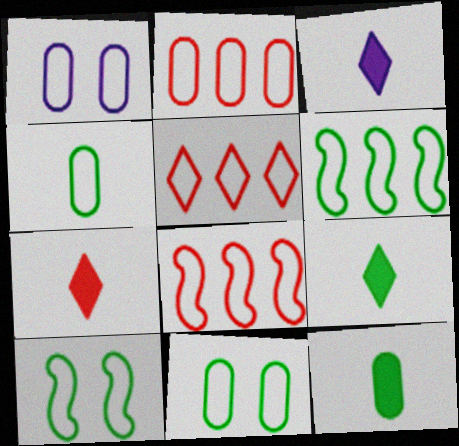[[1, 2, 4], 
[2, 5, 8], 
[3, 7, 9]]